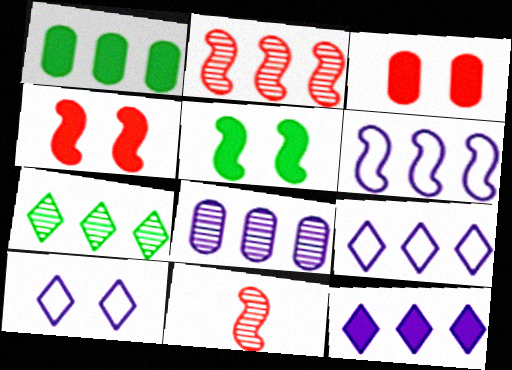[[1, 2, 9], 
[1, 10, 11], 
[2, 7, 8], 
[5, 6, 11], 
[6, 8, 12]]